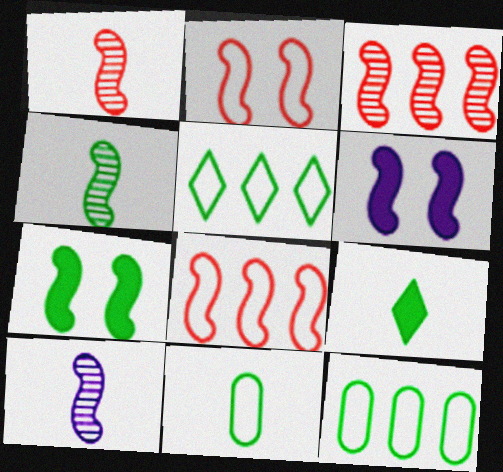[[1, 4, 10], 
[4, 6, 8], 
[4, 9, 11], 
[7, 8, 10]]